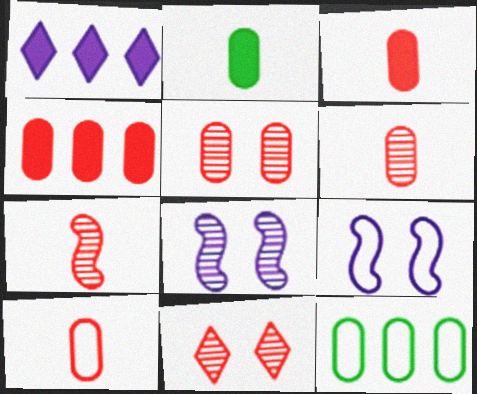[[3, 6, 10], 
[4, 5, 10]]